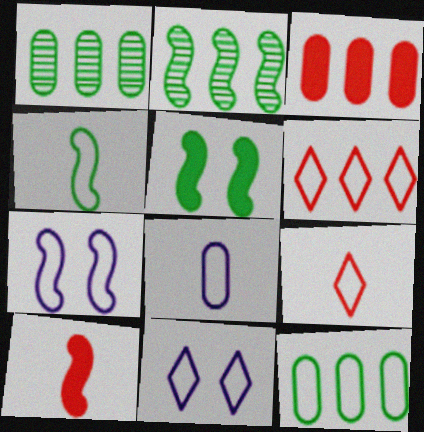[[1, 10, 11], 
[2, 4, 5], 
[2, 7, 10], 
[4, 8, 9], 
[7, 9, 12]]